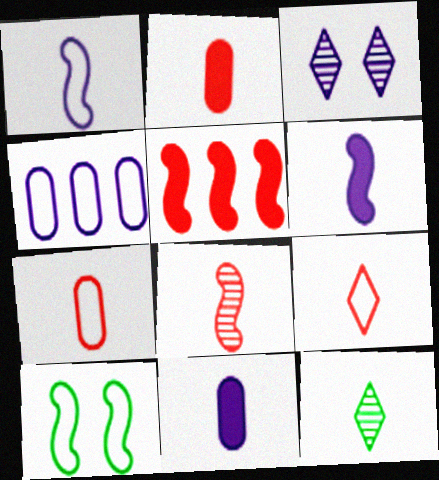[[1, 2, 12], 
[2, 8, 9], 
[3, 4, 6], 
[4, 9, 10], 
[6, 7, 12]]